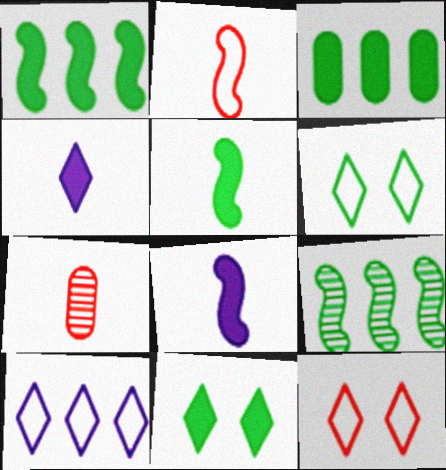[[3, 5, 11]]